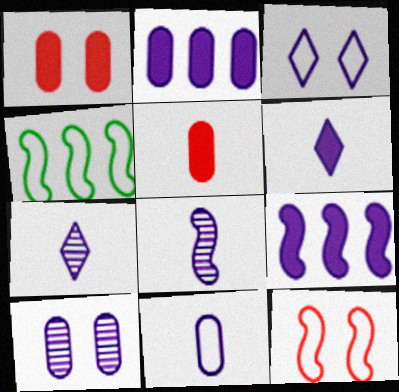[[1, 4, 7], 
[2, 3, 8], 
[2, 10, 11], 
[6, 8, 11]]